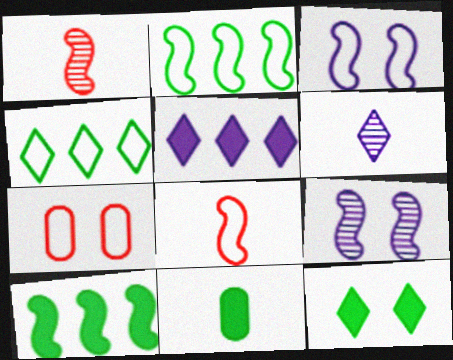[[1, 3, 10], 
[2, 3, 8], 
[6, 7, 10], 
[6, 8, 11], 
[7, 9, 12], 
[8, 9, 10], 
[10, 11, 12]]